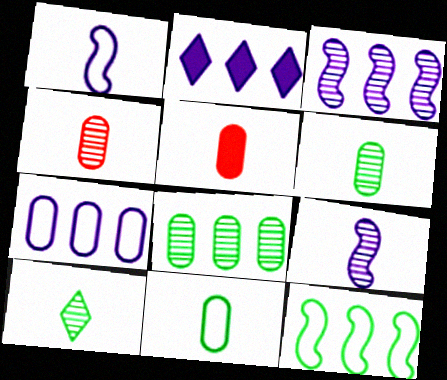[[1, 5, 10], 
[2, 3, 7], 
[4, 9, 10]]